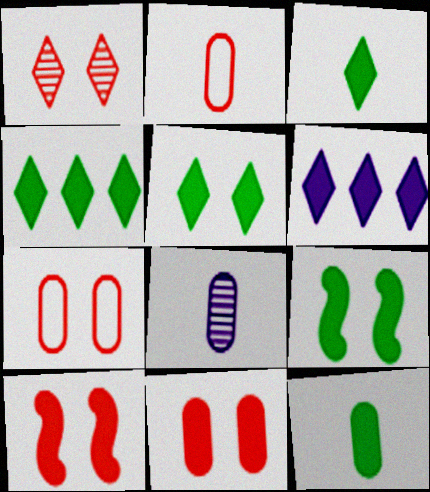[[1, 7, 10], 
[2, 8, 12], 
[3, 4, 5], 
[4, 9, 12], 
[6, 10, 12]]